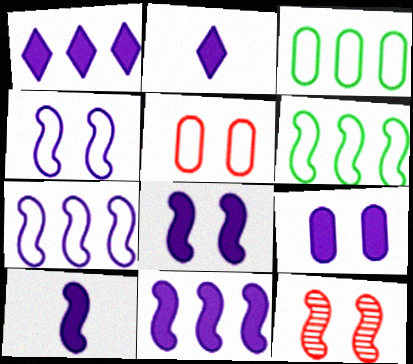[[1, 9, 10], 
[2, 3, 12], 
[2, 9, 11], 
[6, 10, 12], 
[8, 10, 11]]